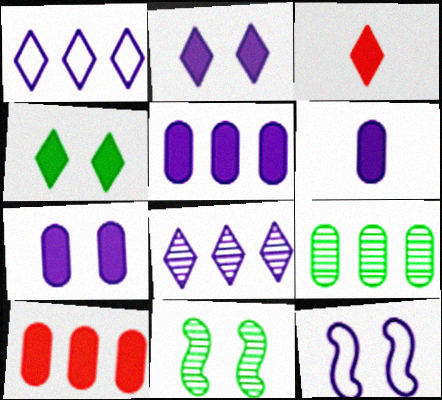[[3, 9, 12], 
[5, 6, 7], 
[6, 8, 12]]